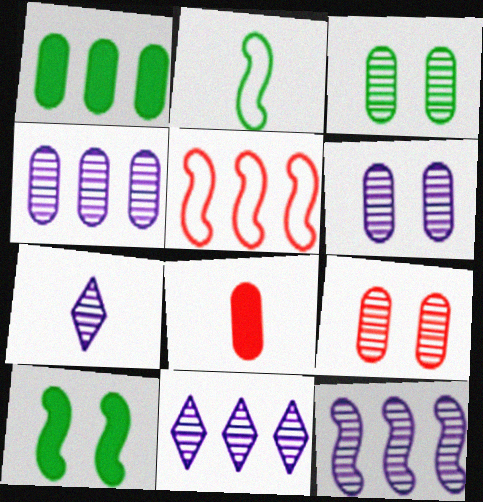[[1, 5, 11], 
[2, 7, 8], 
[3, 6, 9], 
[4, 11, 12], 
[6, 7, 12]]